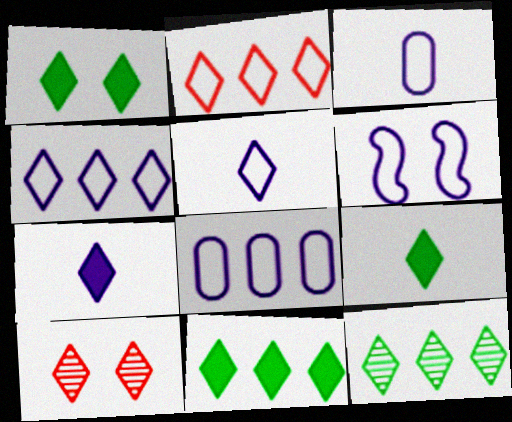[[1, 9, 11], 
[3, 4, 6], 
[4, 9, 10], 
[5, 6, 8], 
[5, 10, 11]]